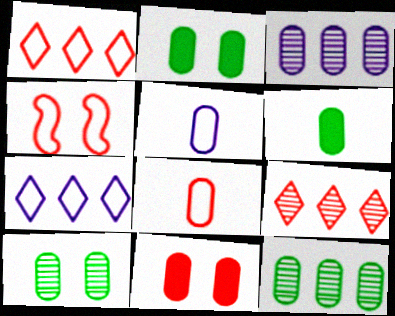[[1, 4, 8], 
[2, 3, 8], 
[5, 11, 12]]